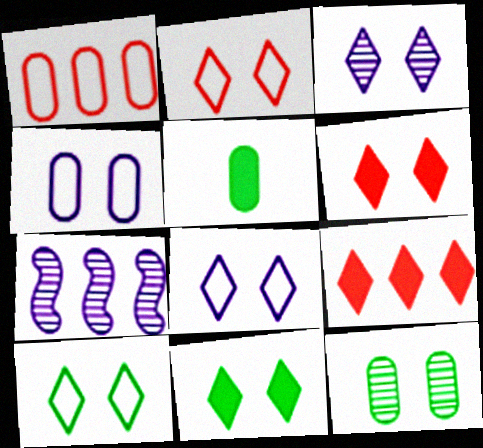[[2, 3, 11], 
[2, 5, 7], 
[2, 8, 10], 
[3, 6, 10]]